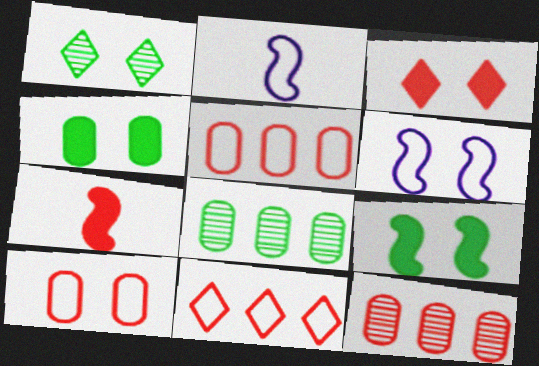[[2, 3, 8]]